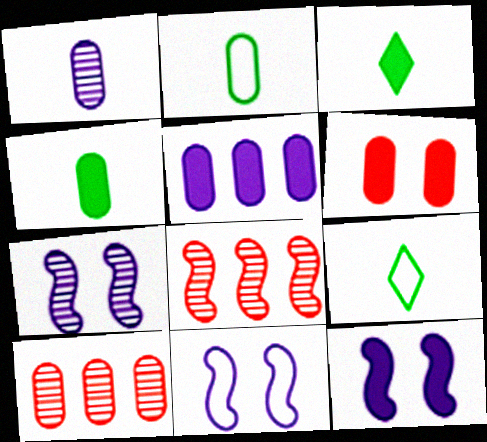[[3, 10, 11], 
[4, 5, 6], 
[7, 11, 12], 
[9, 10, 12]]